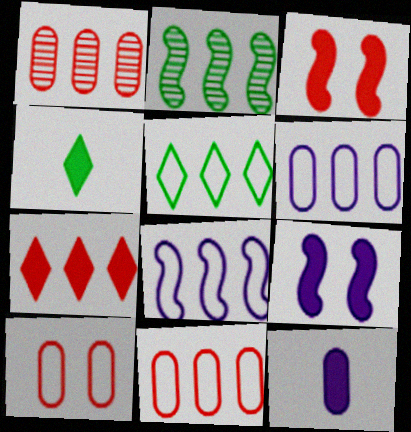[[2, 6, 7], 
[5, 8, 11]]